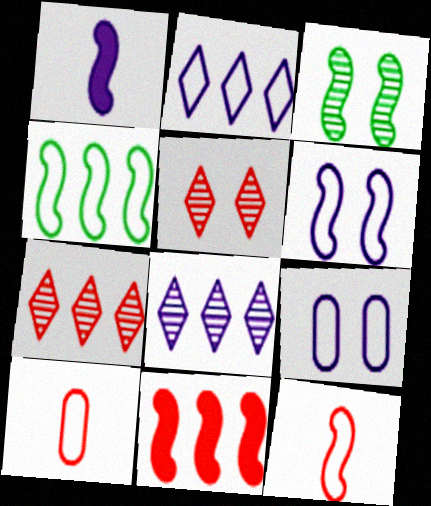[[1, 8, 9], 
[4, 6, 12], 
[5, 10, 11]]